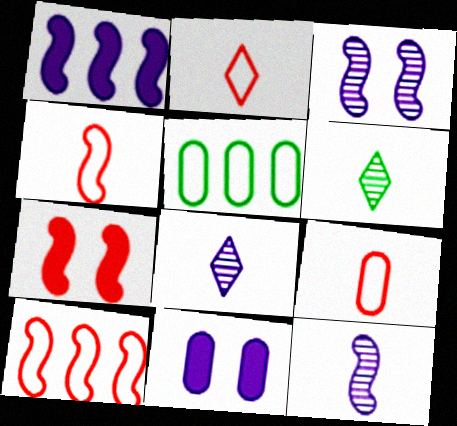[[2, 4, 9], 
[5, 7, 8], 
[6, 10, 11]]